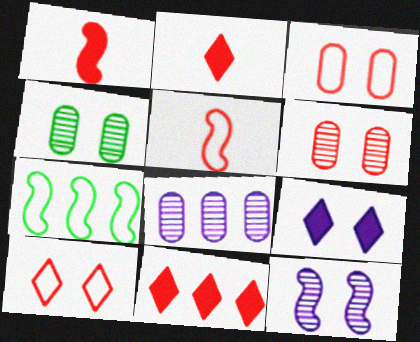[[1, 7, 12], 
[5, 6, 11], 
[7, 8, 11]]